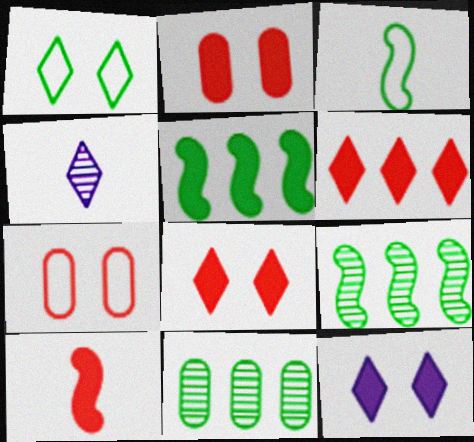[[1, 4, 6], 
[2, 6, 10], 
[4, 5, 7]]